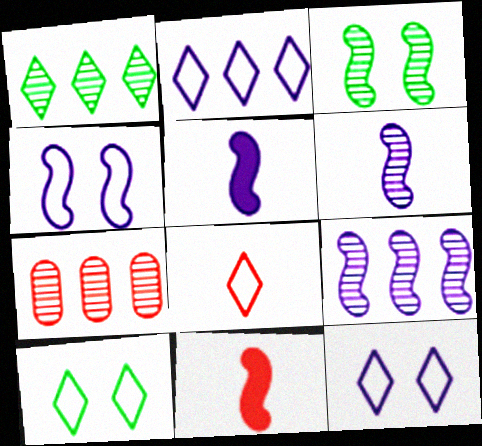[[1, 7, 9], 
[2, 8, 10], 
[4, 5, 9], 
[5, 7, 10]]